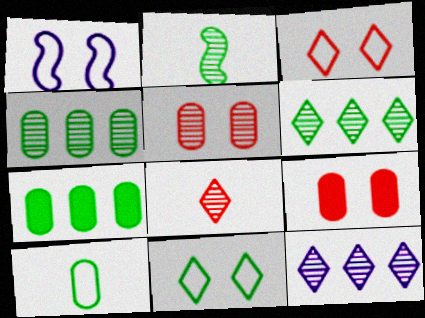[[1, 7, 8], 
[2, 5, 12], 
[2, 7, 11]]